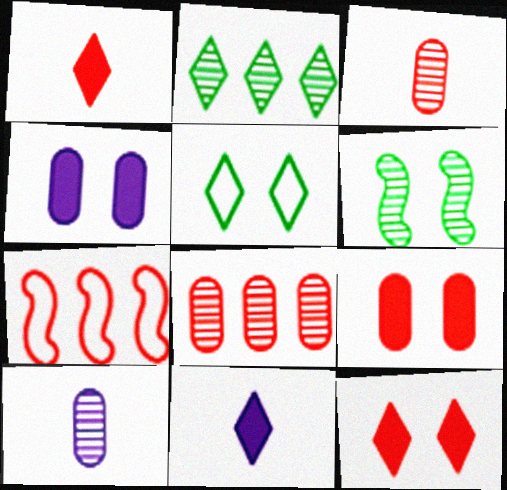[[3, 7, 12]]